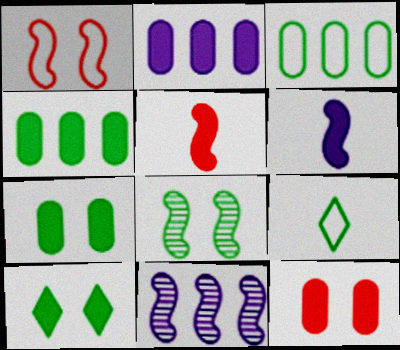[[2, 5, 10], 
[4, 8, 9], 
[9, 11, 12]]